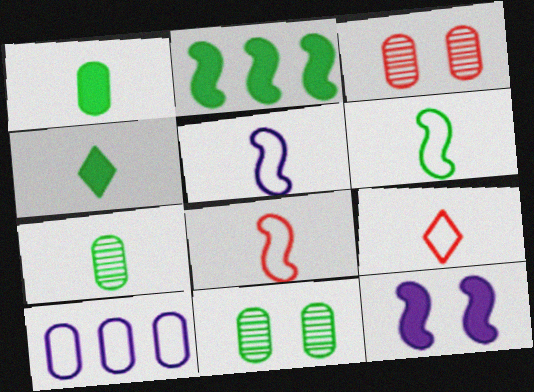[[1, 3, 10], 
[4, 6, 7], 
[5, 6, 8]]